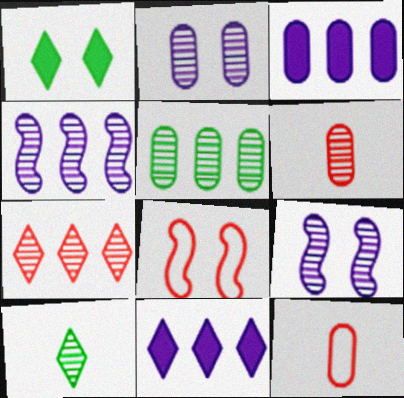[[1, 2, 8], 
[1, 4, 12], 
[2, 5, 6], 
[3, 8, 10], 
[4, 5, 7]]